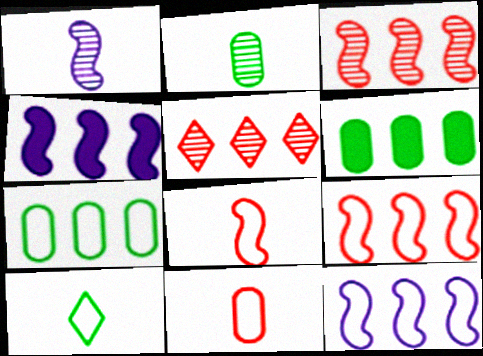[[4, 5, 7], 
[5, 6, 12]]